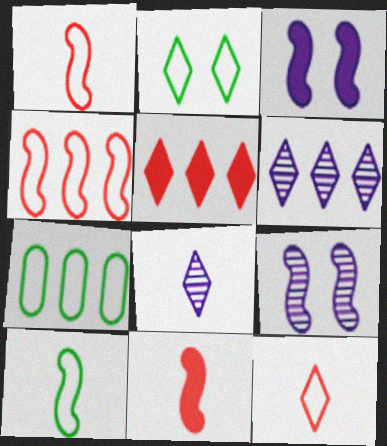[[2, 5, 8], 
[2, 7, 10]]